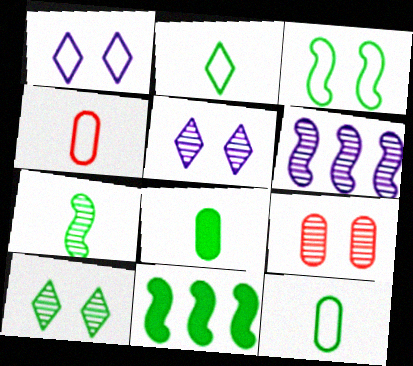[[2, 7, 8], 
[3, 7, 11], 
[4, 5, 11], 
[10, 11, 12]]